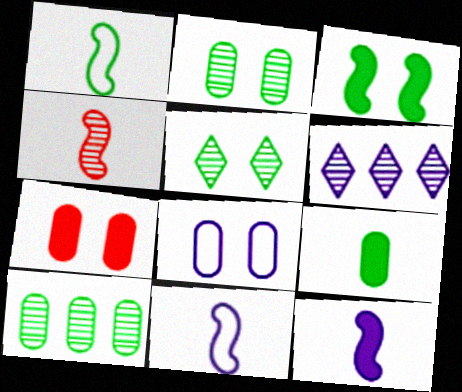[[1, 4, 12], 
[1, 6, 7], 
[2, 4, 6], 
[2, 7, 8], 
[6, 8, 12]]